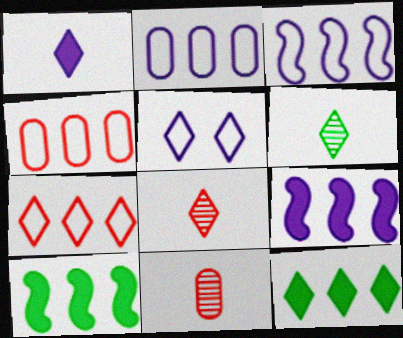[[5, 8, 12], 
[5, 10, 11]]